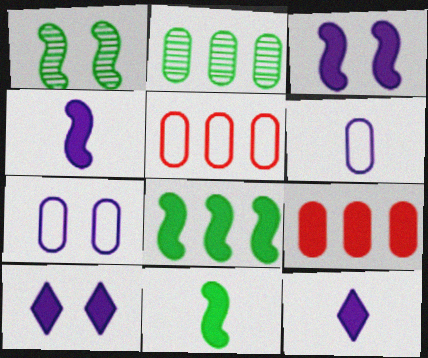[[1, 5, 12], 
[9, 10, 11]]